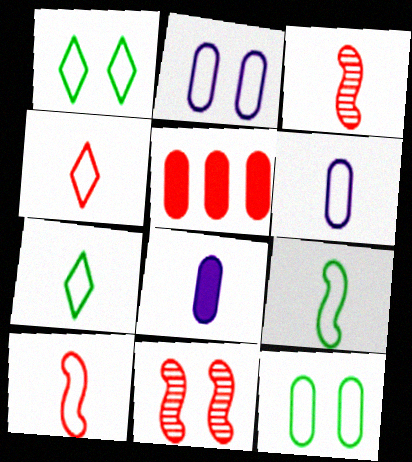[[3, 7, 8], 
[4, 5, 11], 
[4, 6, 9], 
[6, 7, 10]]